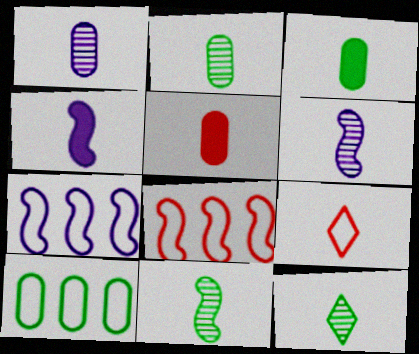[[2, 4, 9], 
[2, 11, 12], 
[3, 6, 9]]